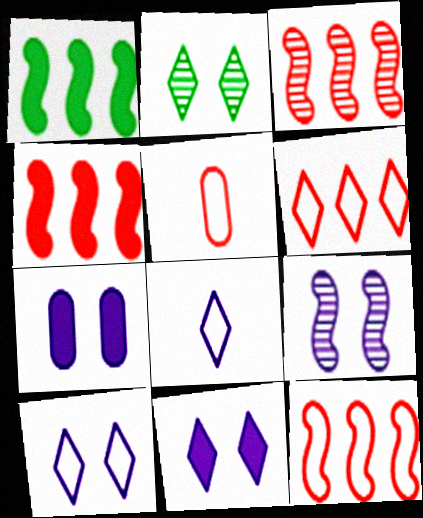[[3, 4, 12], 
[7, 9, 10]]